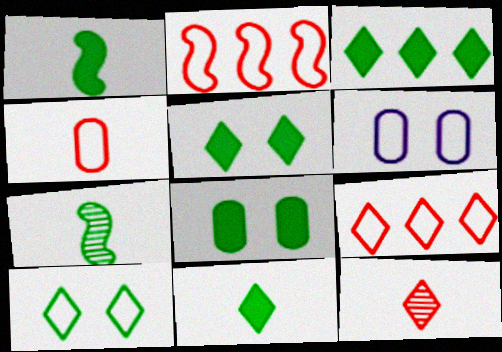[[1, 3, 8], 
[3, 5, 11]]